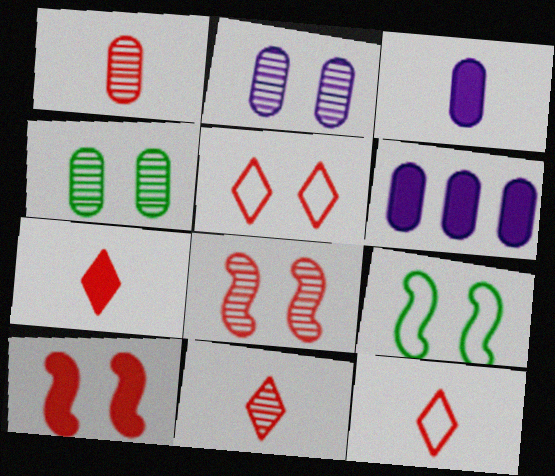[[6, 9, 11], 
[7, 11, 12]]